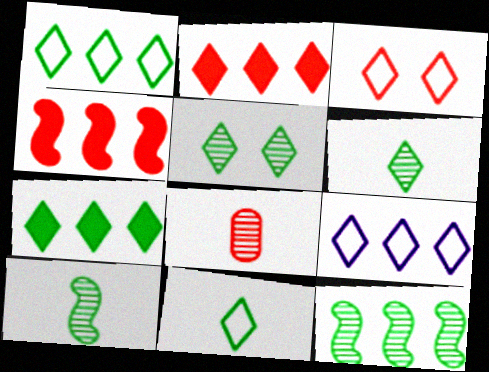[[3, 4, 8], 
[3, 9, 11], 
[5, 7, 11]]